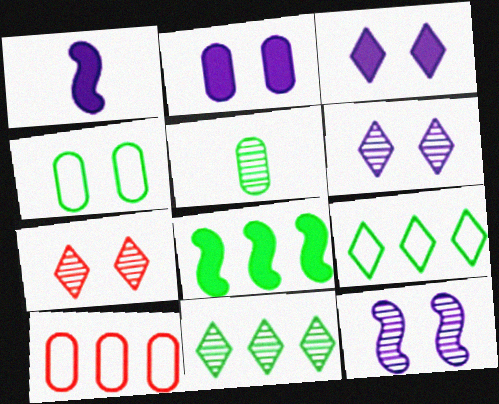[[2, 5, 10]]